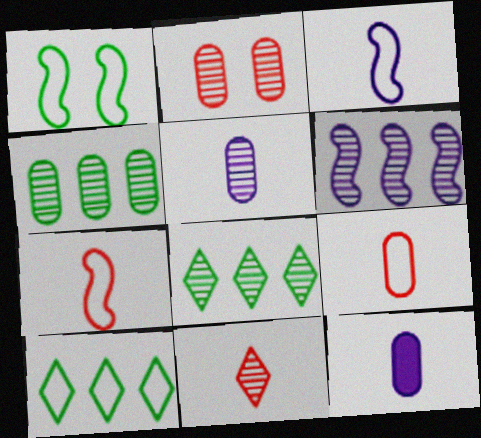[[2, 4, 5]]